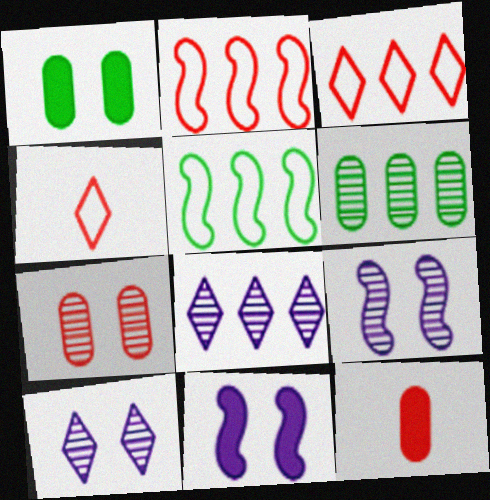[[4, 6, 11], 
[5, 10, 12]]